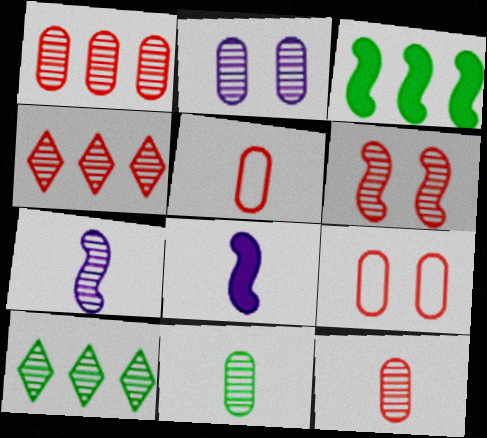[[1, 2, 11], 
[4, 6, 12], 
[8, 9, 10]]